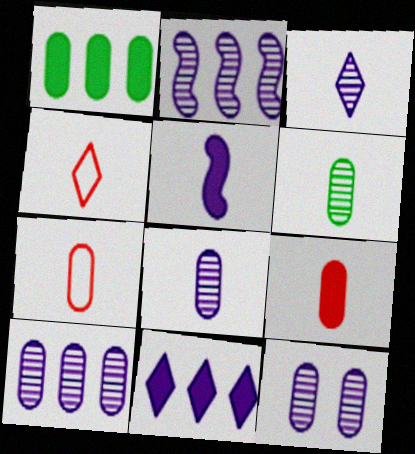[[1, 7, 12], 
[2, 3, 12], 
[4, 5, 6], 
[8, 10, 12]]